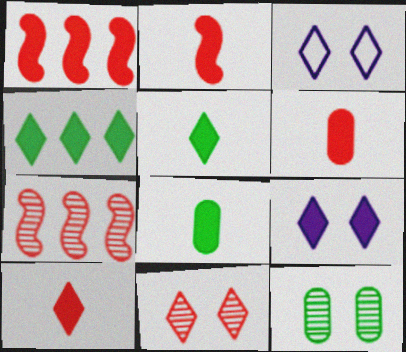[[1, 8, 9], 
[2, 6, 10], 
[3, 7, 8], 
[4, 9, 10]]